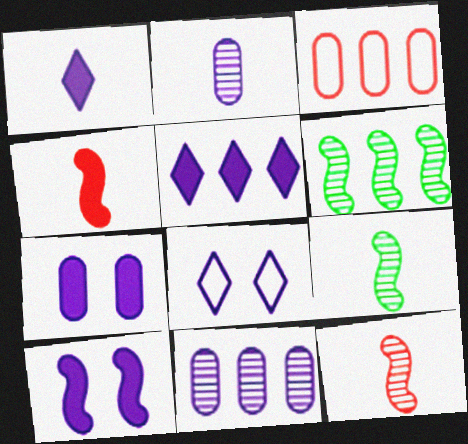[[3, 5, 6]]